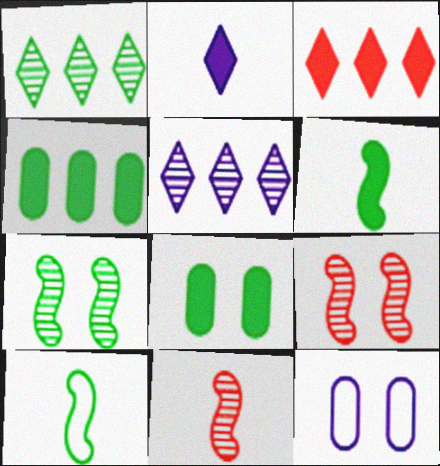[[1, 8, 10]]